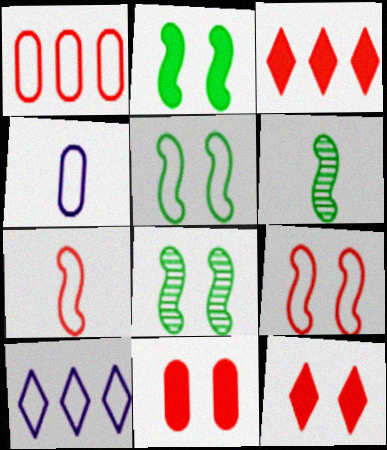[[2, 5, 8], 
[3, 4, 8], 
[6, 10, 11]]